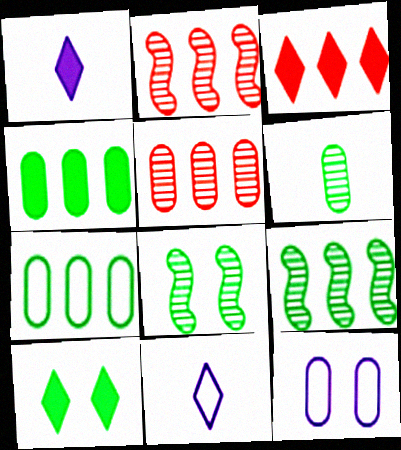[[1, 3, 10]]